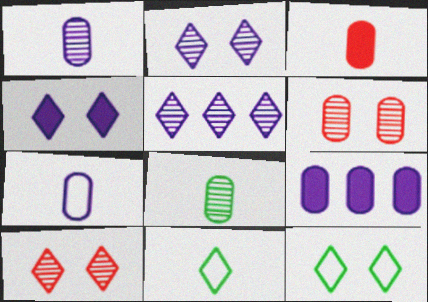[[3, 7, 8], 
[4, 10, 12]]